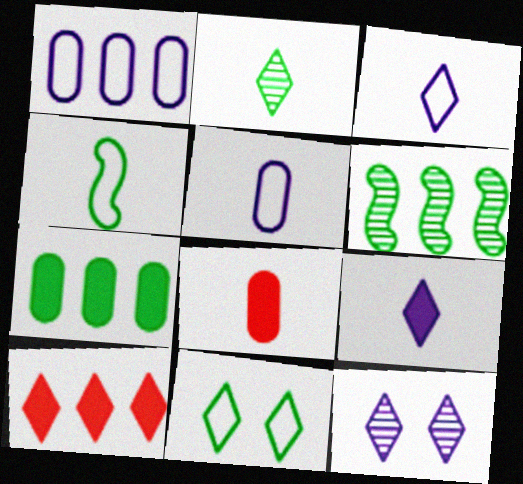[[1, 6, 10]]